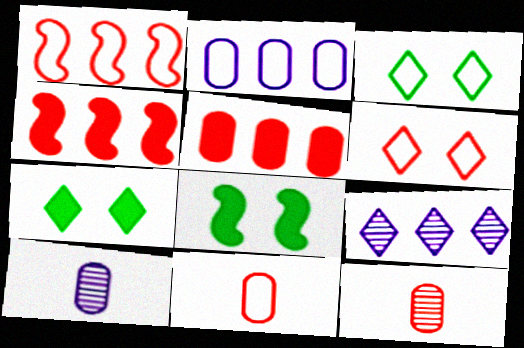[[1, 6, 11], 
[1, 7, 10], 
[3, 4, 10], 
[4, 6, 12], 
[8, 9, 11]]